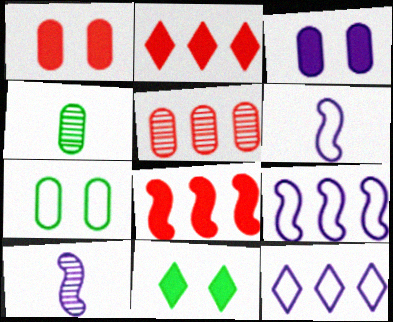[[2, 7, 10], 
[3, 10, 12], 
[5, 6, 11]]